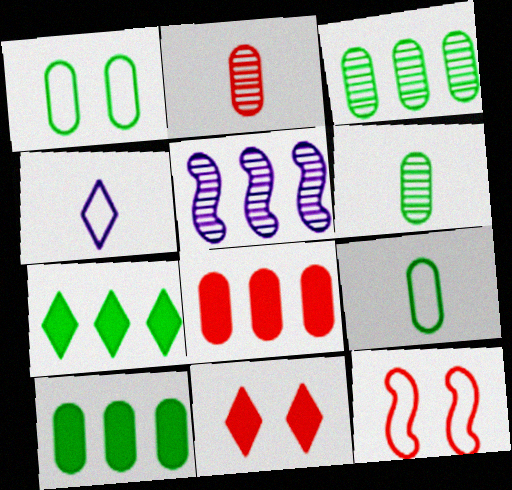[[1, 6, 10], 
[5, 9, 11]]